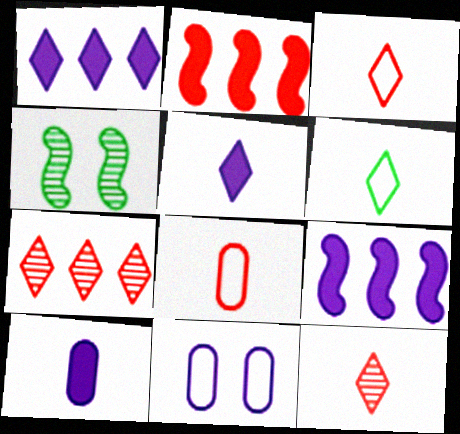[[1, 4, 8], 
[5, 6, 12]]